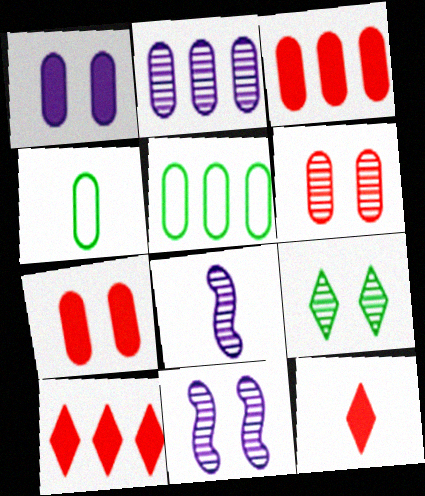[[2, 3, 5], 
[2, 4, 7], 
[4, 8, 12], 
[4, 10, 11], 
[5, 11, 12], 
[6, 9, 11]]